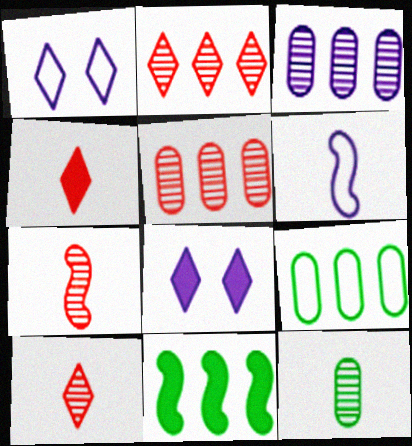[[3, 6, 8], 
[4, 6, 12], 
[7, 8, 9]]